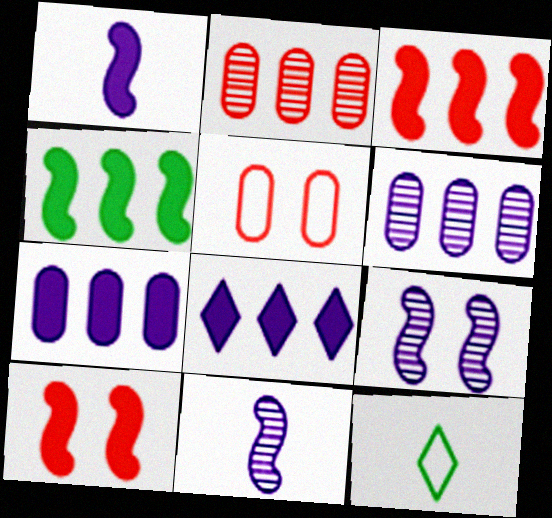[[1, 4, 10], 
[6, 10, 12]]